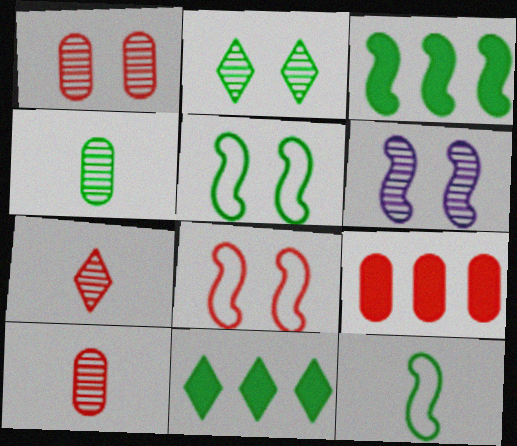[[1, 2, 6], 
[4, 5, 11], 
[7, 8, 9]]